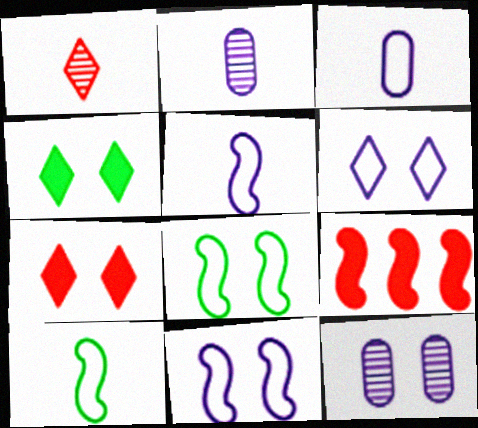[[7, 8, 12]]